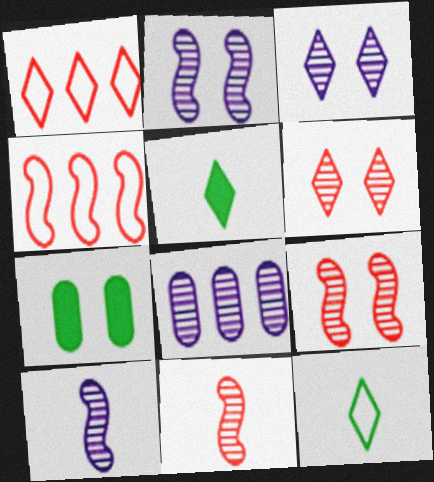[[1, 3, 5], 
[1, 7, 10], 
[3, 8, 10]]